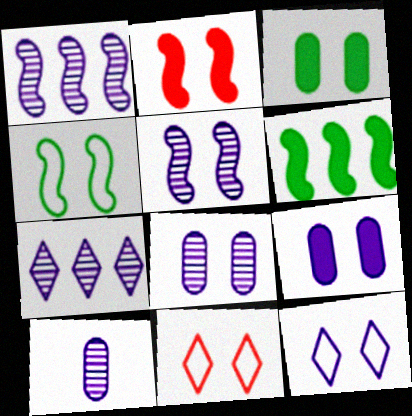[[2, 4, 5], 
[3, 5, 11], 
[5, 7, 10], 
[5, 9, 12], 
[6, 10, 11]]